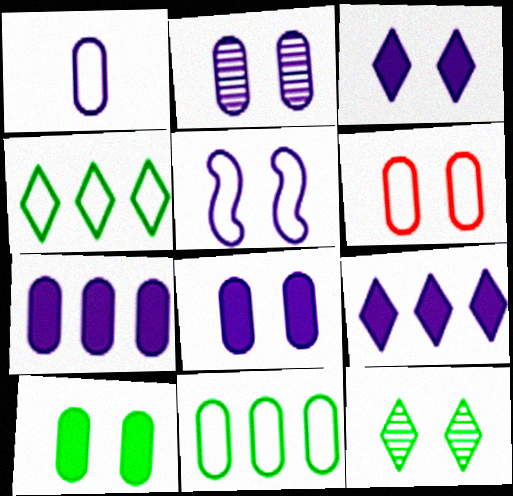[[1, 2, 7], 
[1, 6, 11], 
[2, 3, 5], 
[2, 6, 10]]